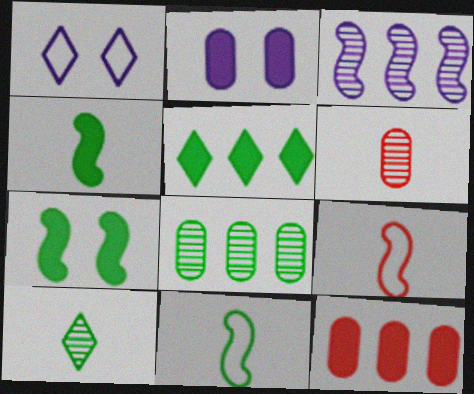[[3, 7, 9]]